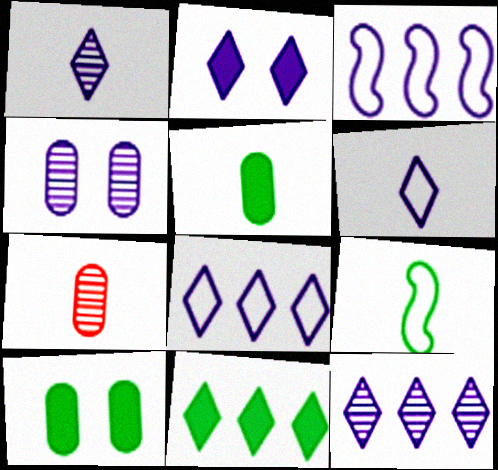[[1, 2, 8], 
[2, 6, 12]]